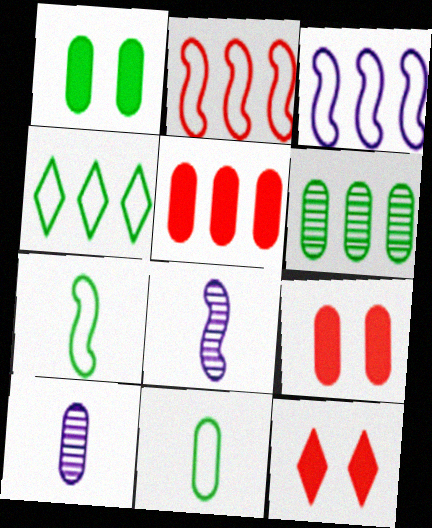[[1, 6, 11], 
[4, 8, 9]]